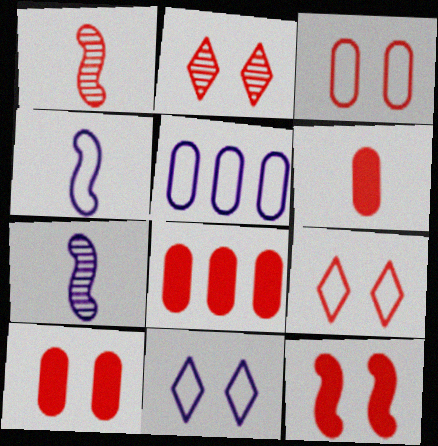[[1, 8, 9], 
[2, 3, 12], 
[4, 5, 11], 
[6, 8, 10]]